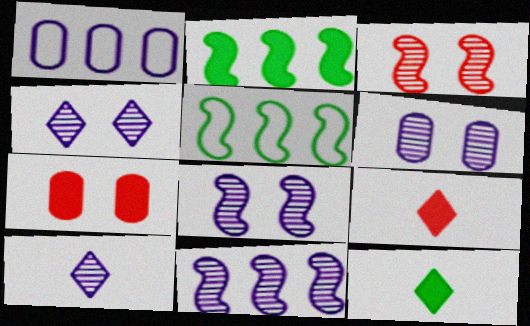[[1, 3, 12], 
[4, 6, 8], 
[5, 6, 9], 
[5, 7, 10], 
[6, 10, 11]]